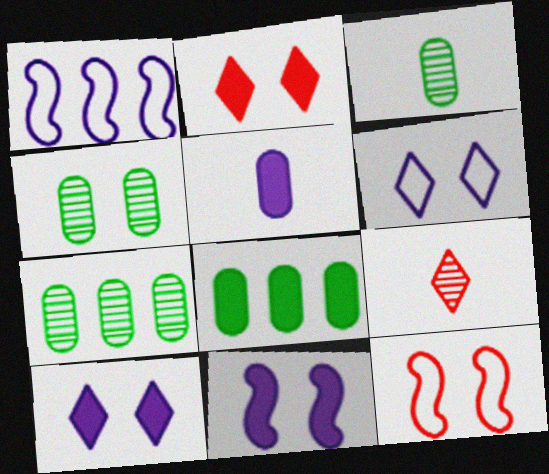[[1, 2, 3], 
[3, 4, 7], 
[4, 10, 12]]